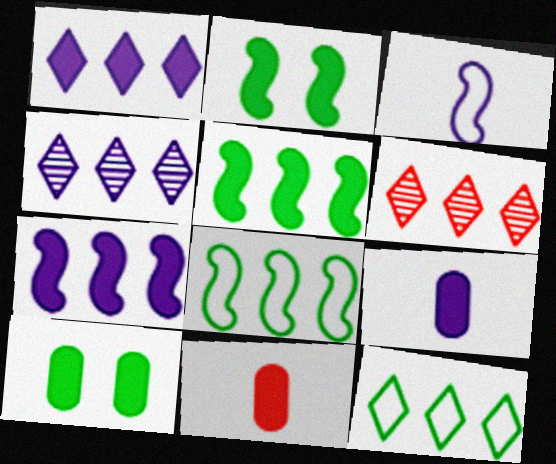[[1, 2, 11], 
[1, 6, 12], 
[3, 6, 10]]